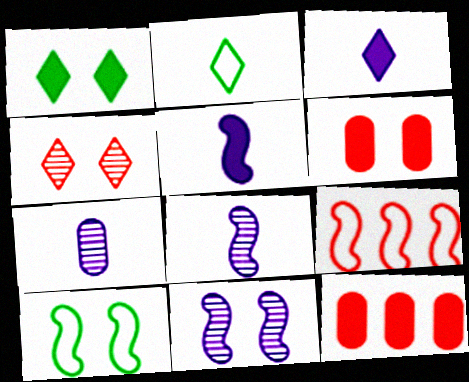[[1, 5, 12], 
[1, 7, 9], 
[2, 11, 12]]